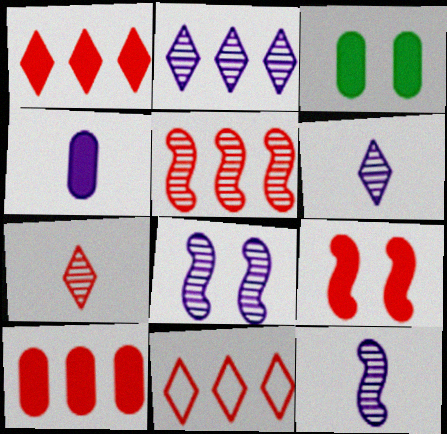[[3, 4, 10], 
[3, 11, 12], 
[5, 10, 11]]